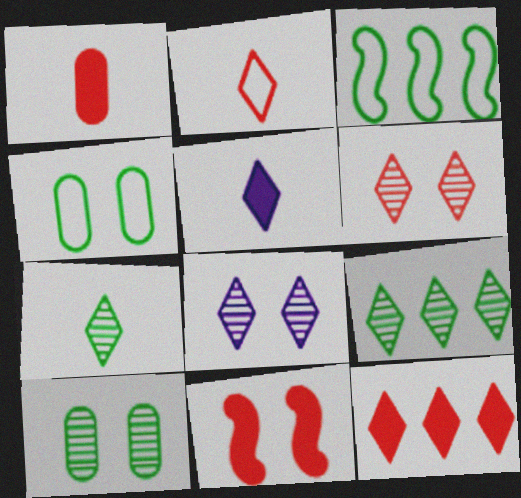[[1, 3, 8], 
[1, 11, 12], 
[2, 5, 7], 
[2, 6, 12], 
[4, 8, 11]]